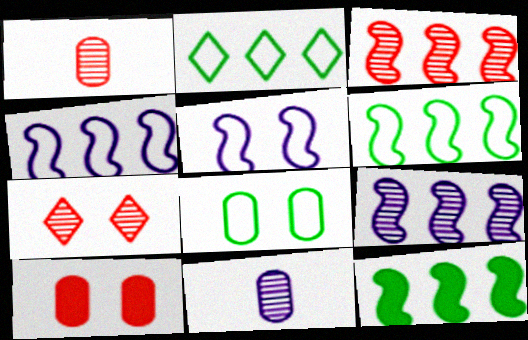[[1, 3, 7], 
[3, 4, 12]]